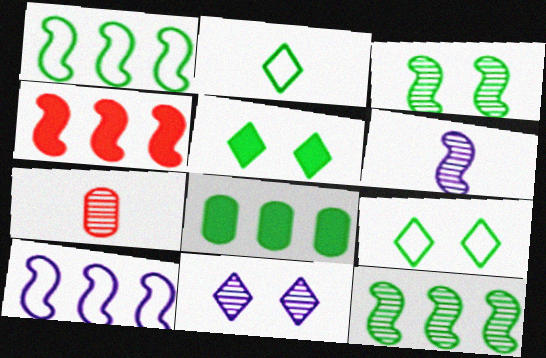[[2, 3, 8], 
[4, 10, 12], 
[5, 7, 10], 
[7, 11, 12]]